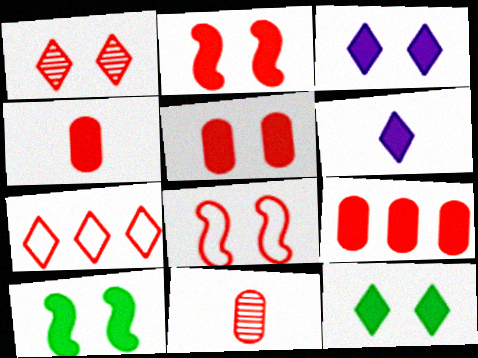[[1, 5, 8], 
[2, 7, 11], 
[3, 5, 10], 
[4, 5, 9], 
[6, 9, 10]]